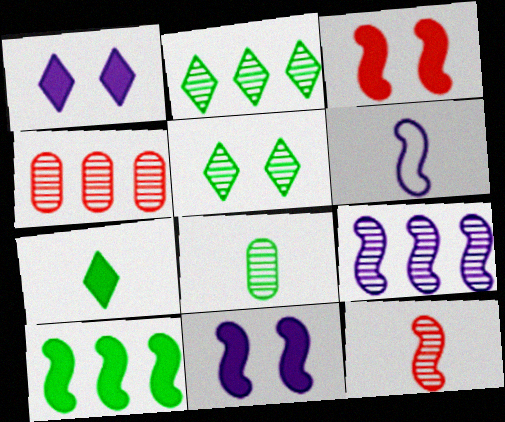[[2, 4, 9], 
[6, 9, 11]]